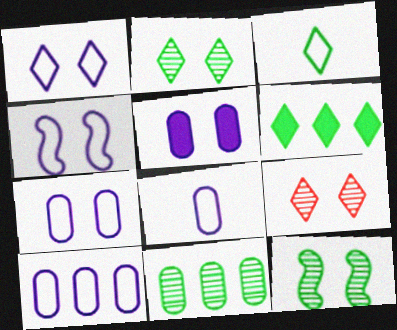[[1, 4, 7], 
[2, 3, 6], 
[7, 8, 10]]